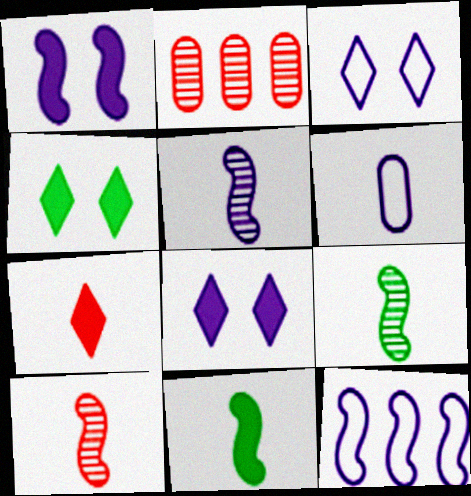[[1, 5, 12], 
[2, 3, 11], 
[3, 6, 12], 
[5, 9, 10], 
[6, 7, 9]]